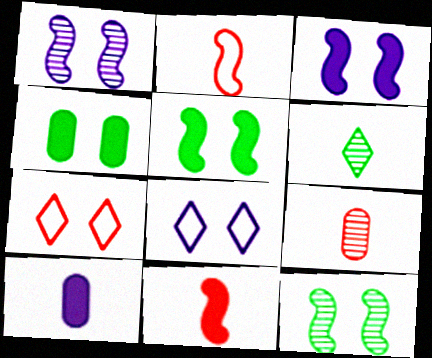[[1, 4, 7], 
[2, 6, 10]]